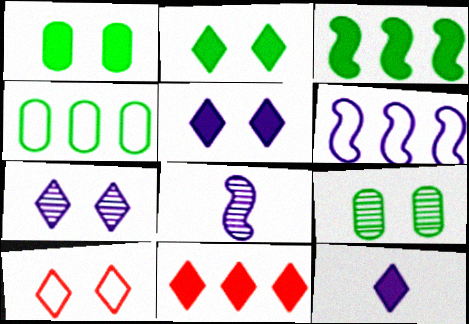[[2, 7, 10], 
[2, 11, 12]]